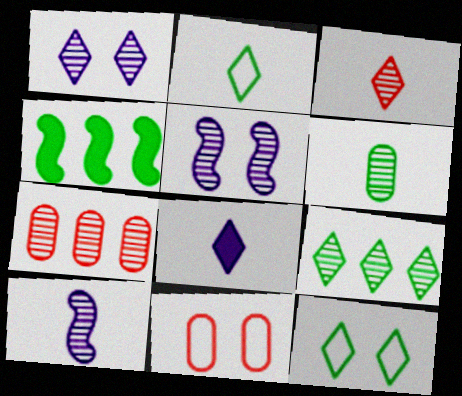[[1, 3, 9], 
[2, 3, 8], 
[3, 6, 10], 
[4, 6, 12]]